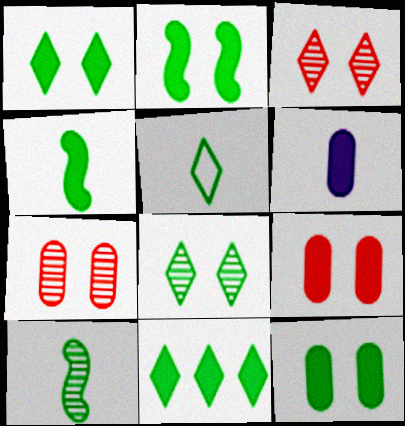[[1, 2, 12], 
[4, 11, 12], 
[5, 8, 11]]